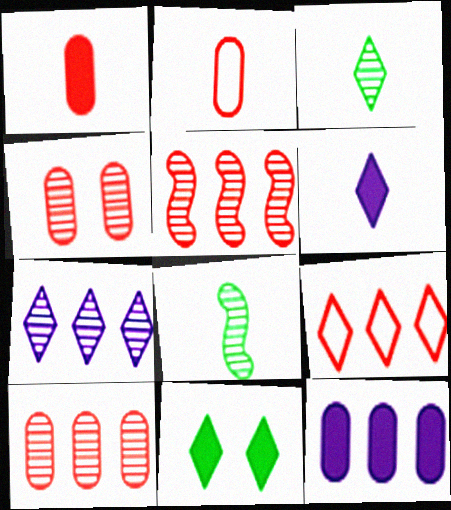[[2, 6, 8], 
[4, 7, 8]]